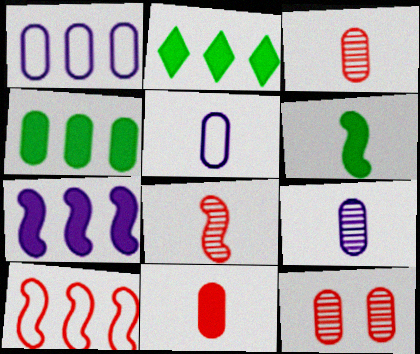[[4, 5, 12]]